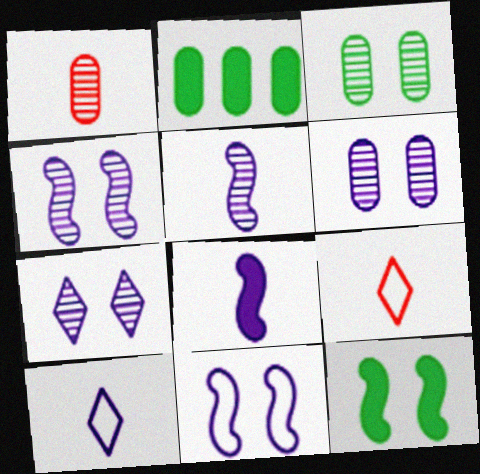[[2, 4, 9], 
[4, 6, 7]]